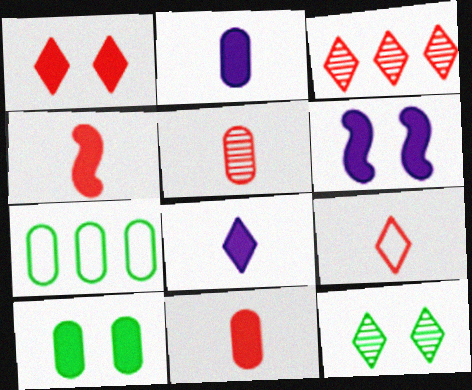[[1, 3, 9], 
[1, 6, 10], 
[4, 5, 9]]